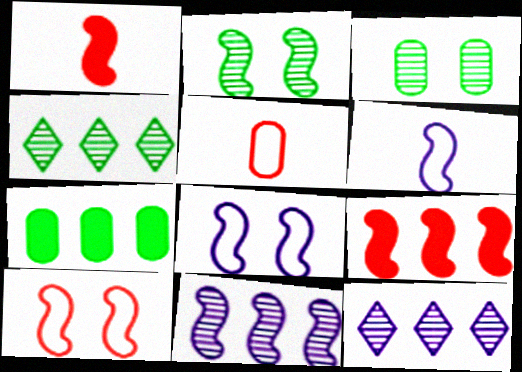[[2, 6, 9]]